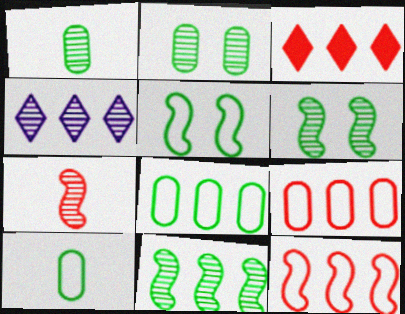[[2, 4, 7]]